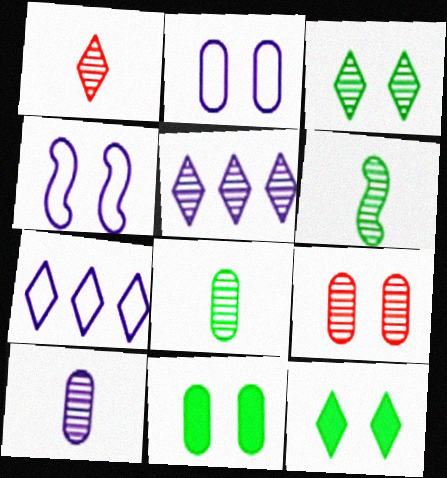[[1, 3, 5], 
[1, 6, 10], 
[1, 7, 12], 
[2, 9, 11], 
[4, 9, 12], 
[5, 6, 9]]